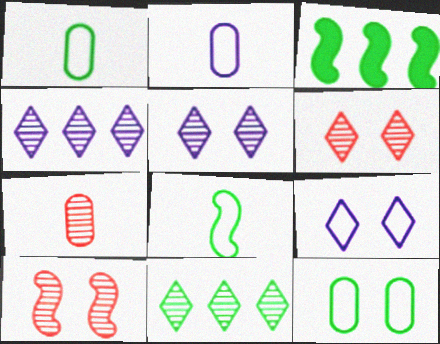[[2, 3, 6], 
[3, 7, 9]]